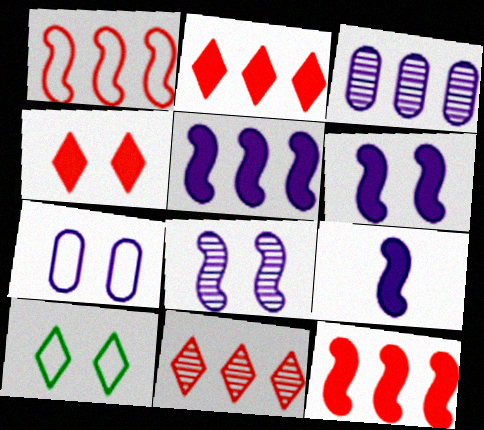[[5, 6, 9]]